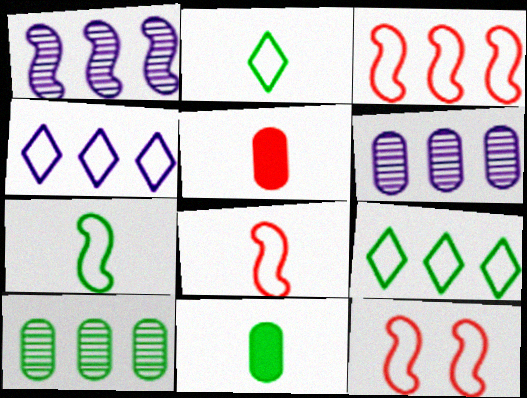[[3, 8, 12]]